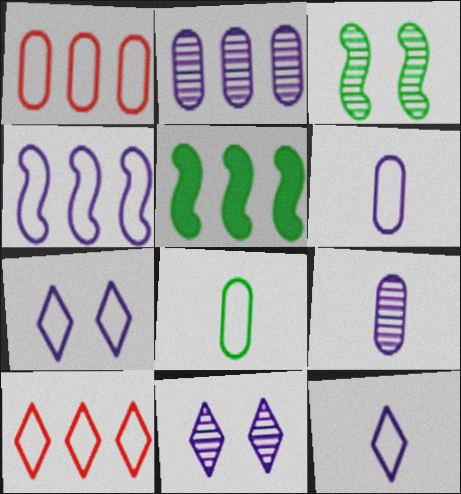[[2, 5, 10], 
[4, 6, 7]]